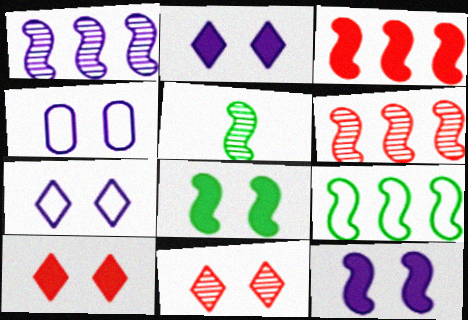[[1, 3, 9], 
[4, 8, 11], 
[5, 8, 9]]